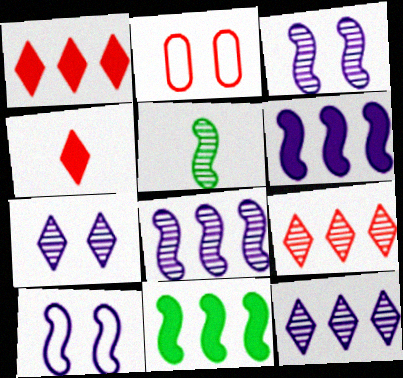[]